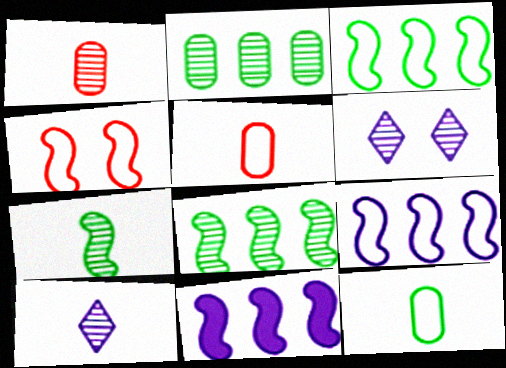[[1, 6, 8], 
[1, 7, 10], 
[4, 7, 11]]